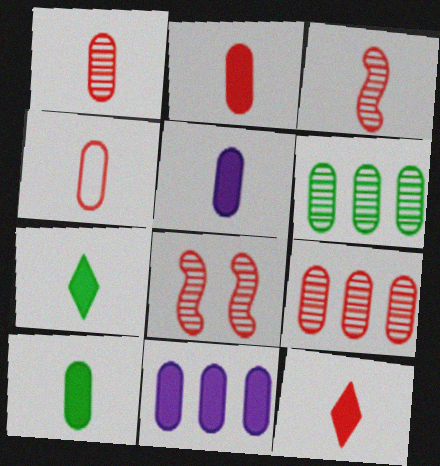[[1, 2, 4], 
[2, 5, 10], 
[3, 4, 12]]